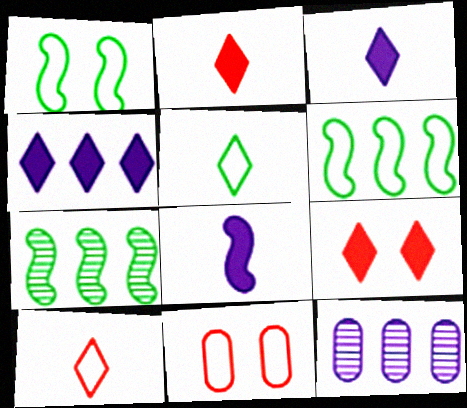[[1, 2, 12], 
[3, 7, 11]]